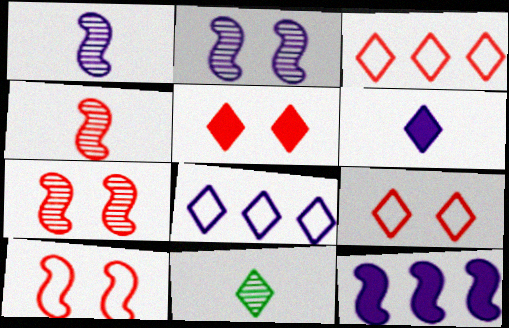[[5, 8, 11]]